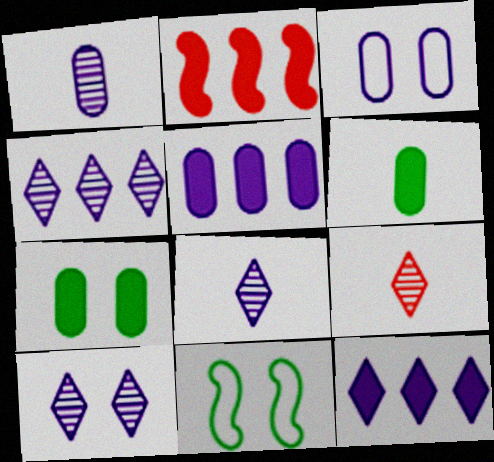[[1, 3, 5], 
[4, 8, 10], 
[5, 9, 11]]